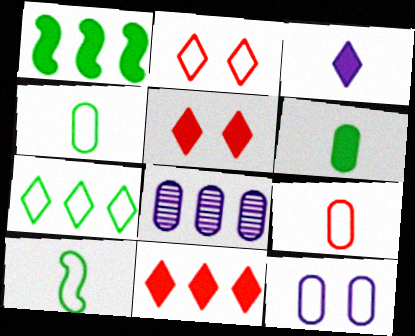[[5, 8, 10]]